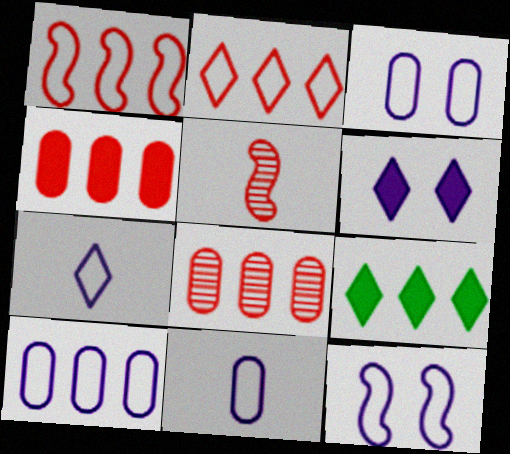[[3, 5, 9], 
[3, 10, 11], 
[7, 10, 12]]